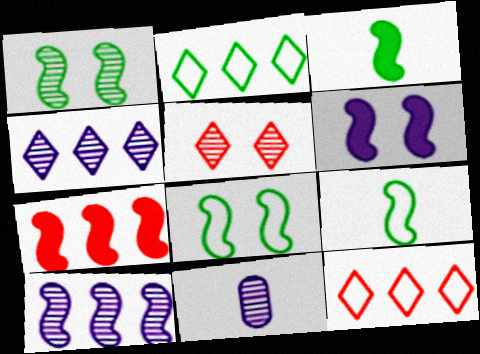[[3, 6, 7]]